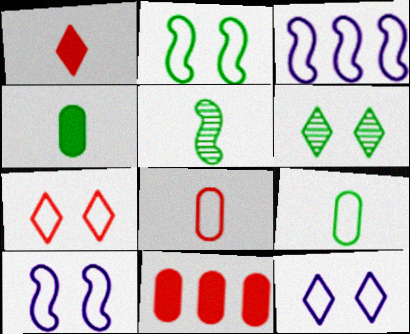[[3, 7, 9], 
[5, 11, 12]]